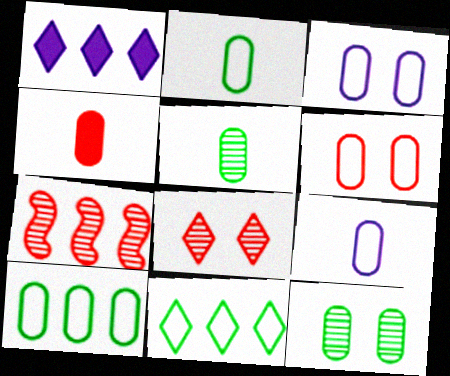[[1, 7, 10], 
[4, 5, 9], 
[6, 9, 10]]